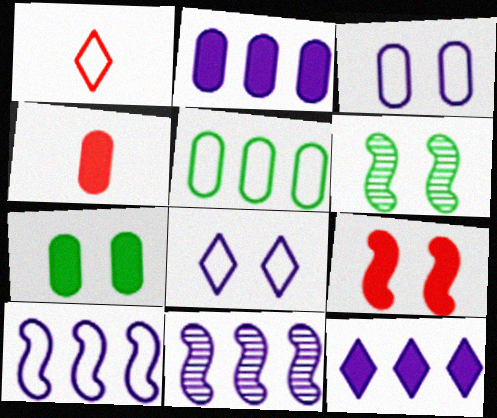[[1, 2, 6], 
[1, 7, 11], 
[2, 4, 7]]